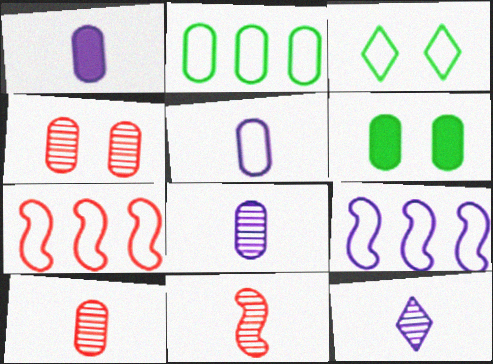[[1, 2, 4], 
[1, 5, 8], 
[3, 5, 7], 
[6, 7, 12]]